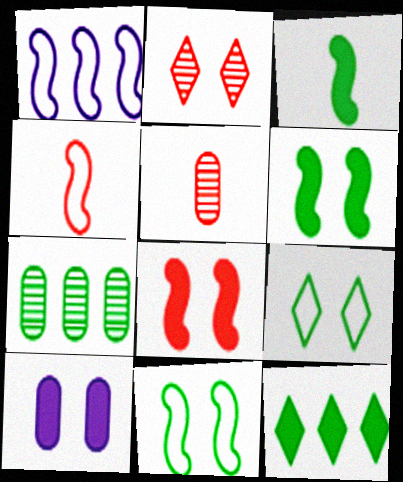[[1, 4, 11], 
[2, 10, 11], 
[3, 7, 9]]